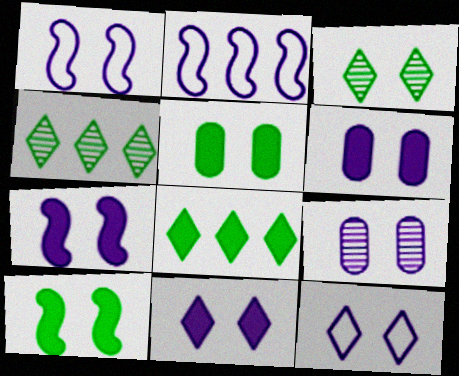[[1, 9, 11], 
[6, 7, 11], 
[7, 9, 12]]